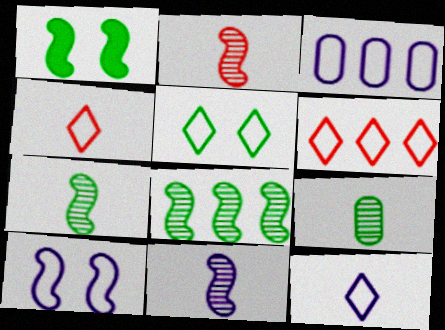[[2, 7, 11], 
[3, 10, 12], 
[5, 6, 12]]